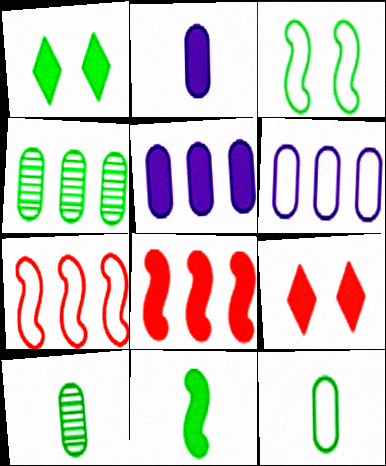[[1, 2, 8], 
[5, 9, 11]]